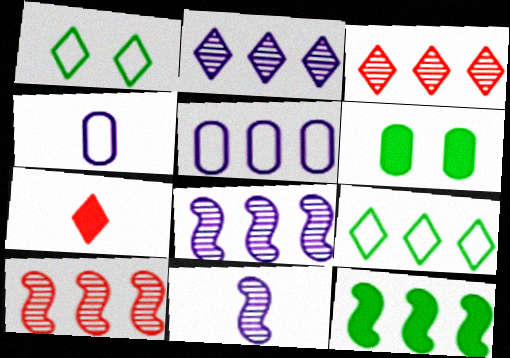[[1, 2, 7], 
[3, 5, 12]]